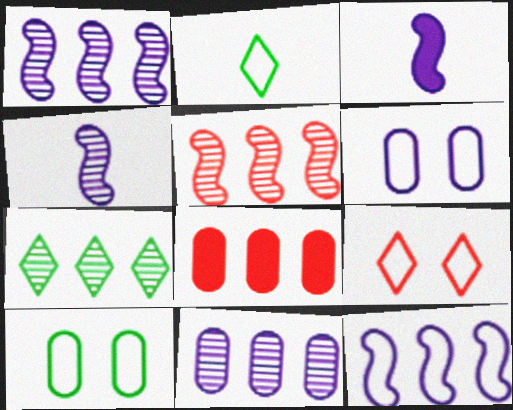[[5, 7, 11], 
[7, 8, 12]]